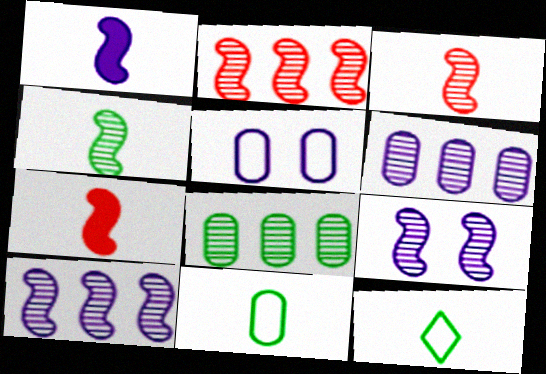[[2, 4, 9]]